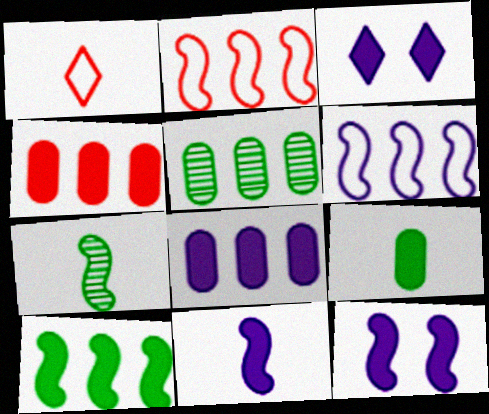[[1, 5, 12], 
[2, 7, 12], 
[3, 8, 11]]